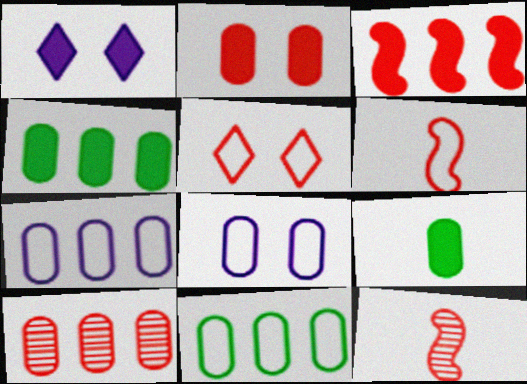[[1, 3, 9], 
[1, 11, 12], 
[4, 7, 10], 
[8, 9, 10]]